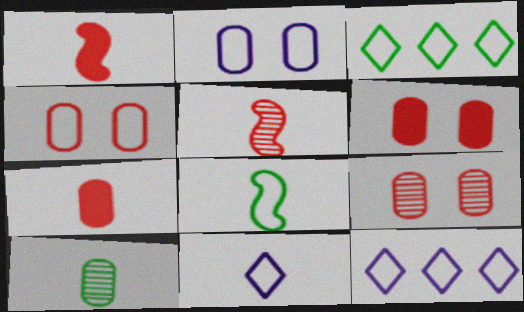[[1, 10, 11], 
[4, 6, 9], 
[4, 8, 12]]